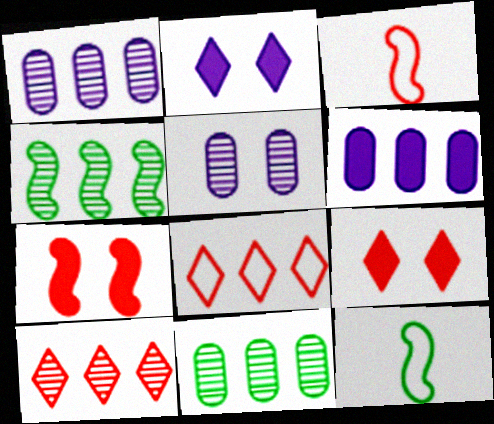[[1, 4, 10], 
[1, 9, 12], 
[2, 3, 11], 
[4, 6, 8]]